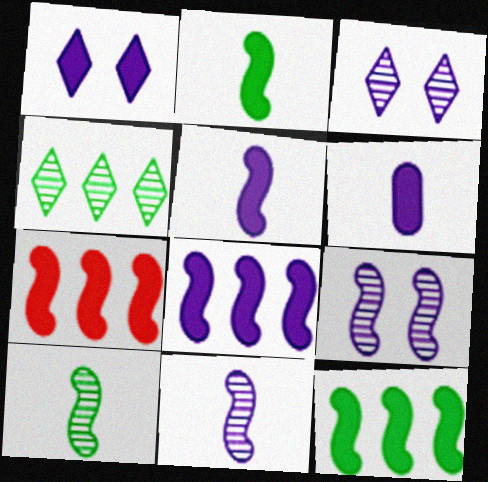[[1, 6, 8], 
[7, 8, 12]]